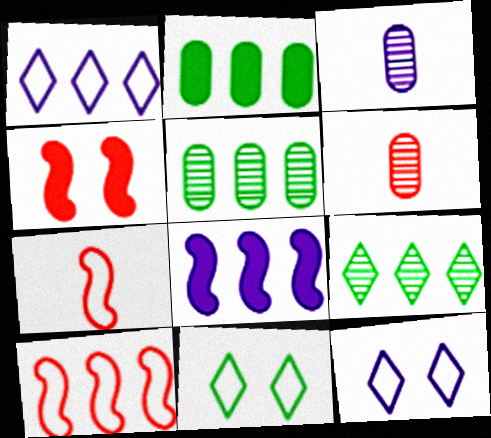[[3, 8, 12], 
[6, 8, 11]]